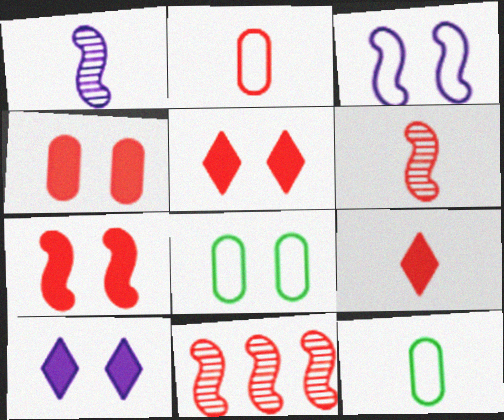[[1, 9, 12], 
[2, 5, 11], 
[2, 6, 9], 
[4, 5, 7], 
[10, 11, 12]]